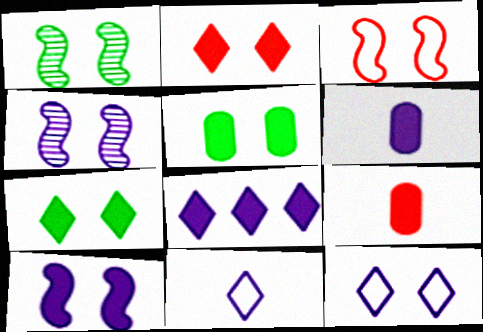[[1, 3, 10], 
[2, 5, 10], 
[6, 8, 10]]